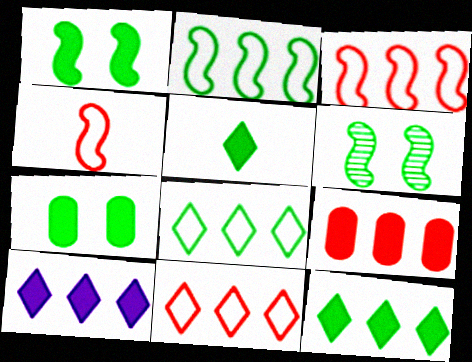[]